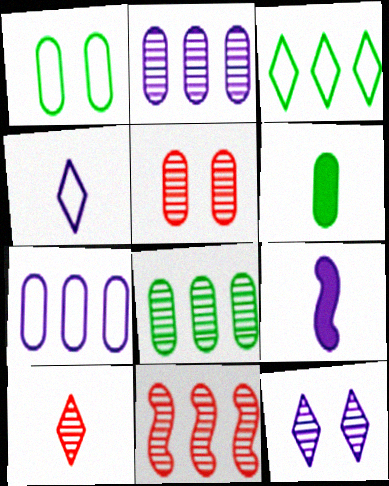[[1, 6, 8], 
[3, 5, 9], 
[5, 6, 7], 
[5, 10, 11], 
[7, 9, 12]]